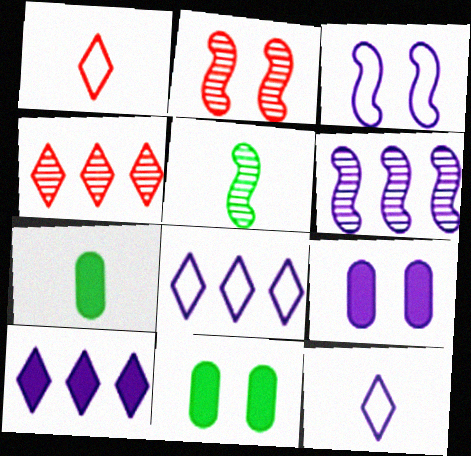[[1, 6, 11], 
[2, 5, 6], 
[2, 7, 8], 
[3, 4, 7], 
[6, 9, 12]]